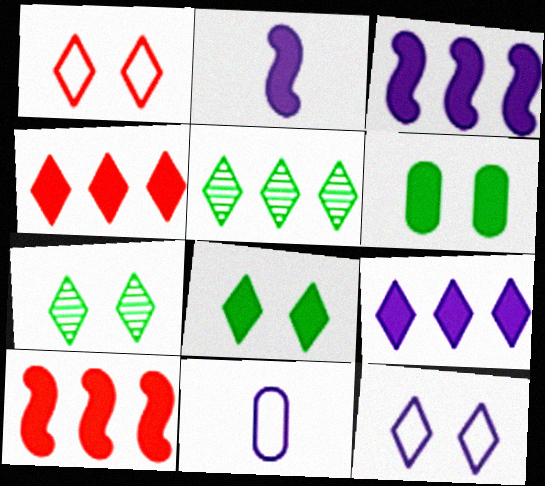[[2, 4, 6], 
[7, 10, 11]]